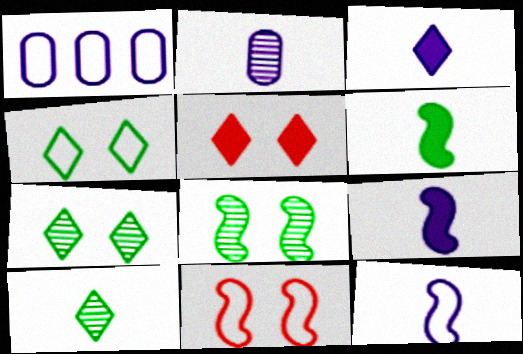[[2, 3, 12]]